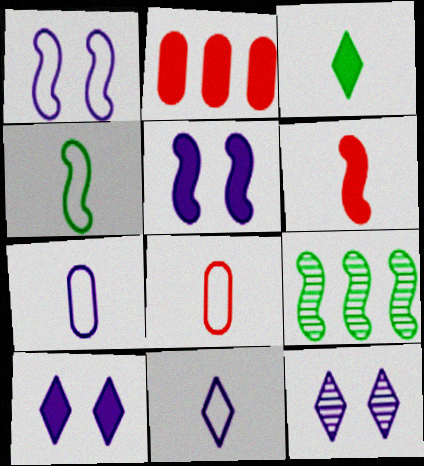[[1, 6, 9], 
[2, 3, 5], 
[2, 4, 12], 
[4, 8, 11], 
[8, 9, 10]]